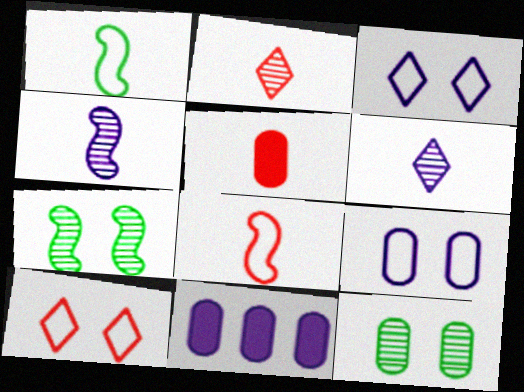[[1, 5, 6], 
[2, 5, 8], 
[3, 4, 11]]